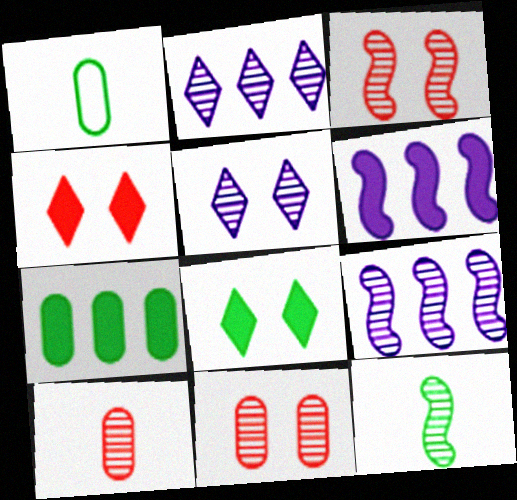[[1, 4, 9], 
[2, 11, 12], 
[3, 9, 12]]